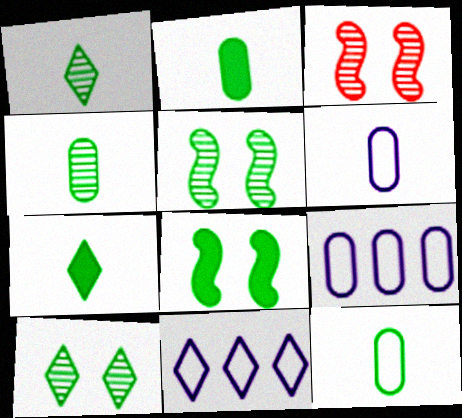[[2, 3, 11], 
[2, 4, 12], 
[3, 7, 9]]